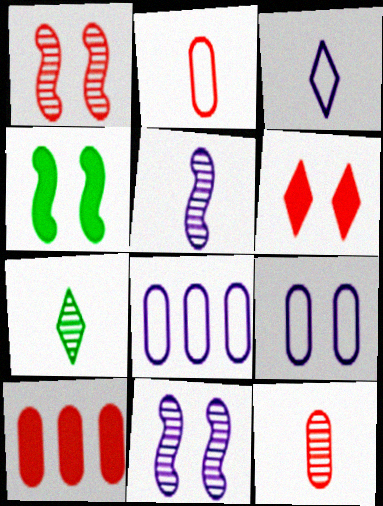[[5, 7, 12]]